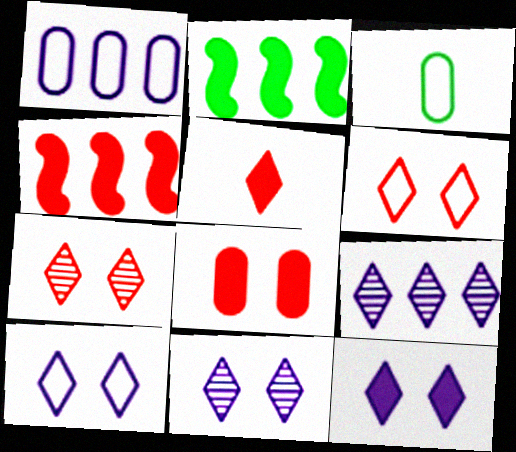[[3, 4, 11], 
[4, 5, 8], 
[10, 11, 12]]